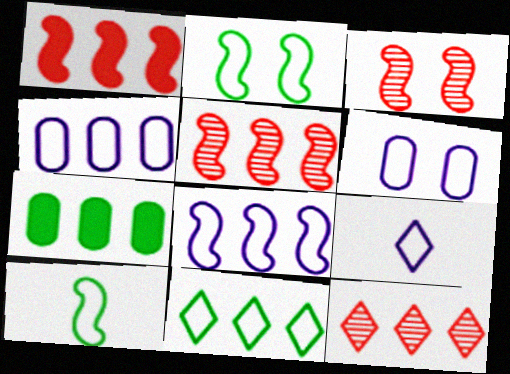[[3, 7, 9], 
[6, 8, 9], 
[7, 8, 12]]